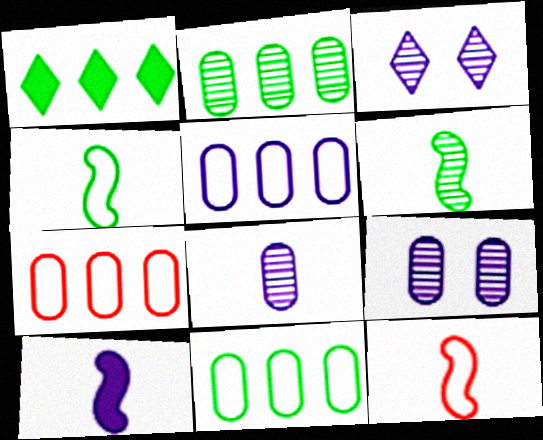[[1, 9, 12], 
[3, 5, 10], 
[5, 7, 11], 
[6, 10, 12]]